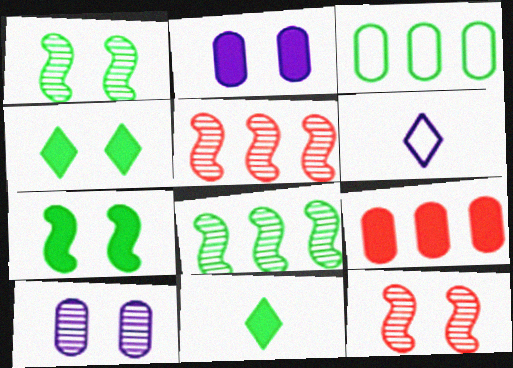[[1, 3, 11], 
[1, 6, 9]]